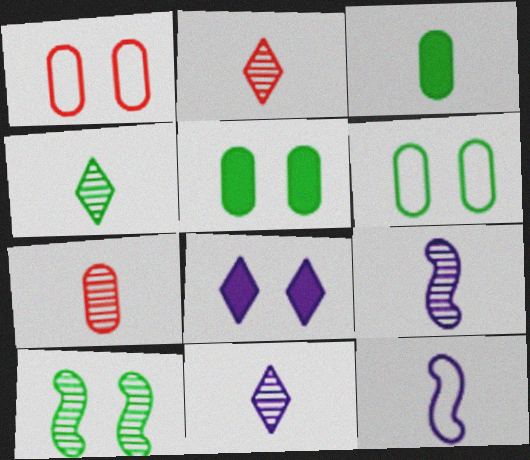[[1, 8, 10], 
[2, 3, 12], 
[2, 4, 11], 
[4, 7, 9]]